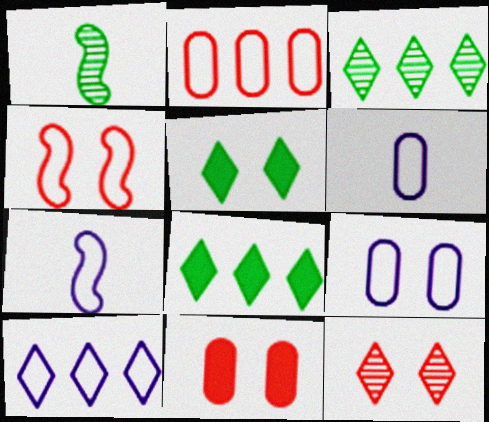[[1, 10, 11], 
[3, 7, 11], 
[4, 11, 12], 
[7, 9, 10]]